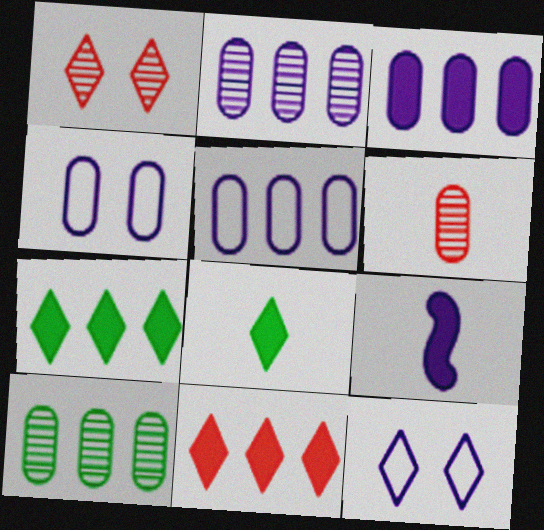[[2, 3, 5], 
[2, 9, 12]]